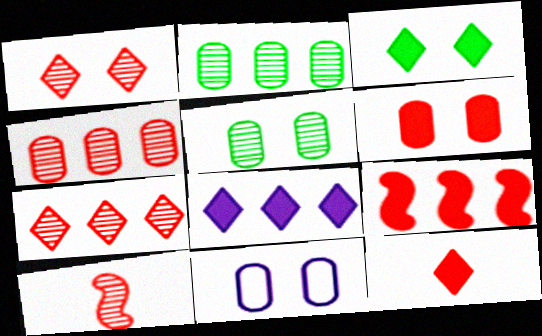[[1, 4, 10], 
[3, 8, 12], 
[5, 6, 11], 
[6, 9, 12]]